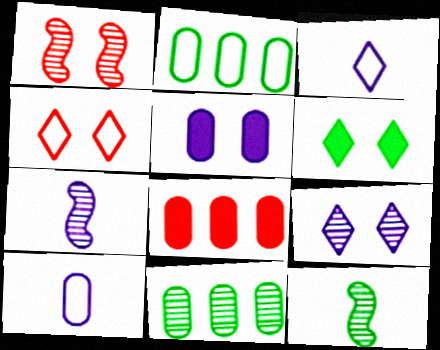[[2, 6, 12], 
[4, 6, 9]]